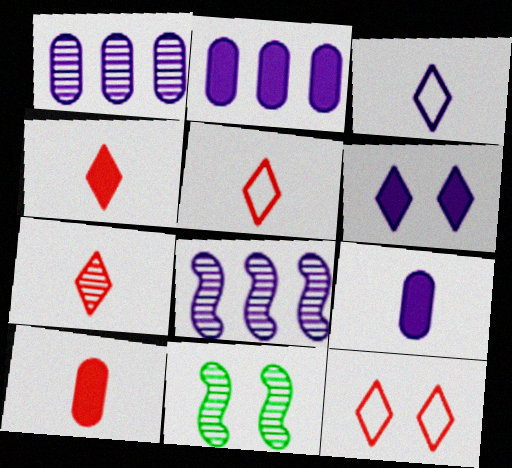[[1, 7, 11], 
[2, 5, 11], 
[4, 5, 7]]